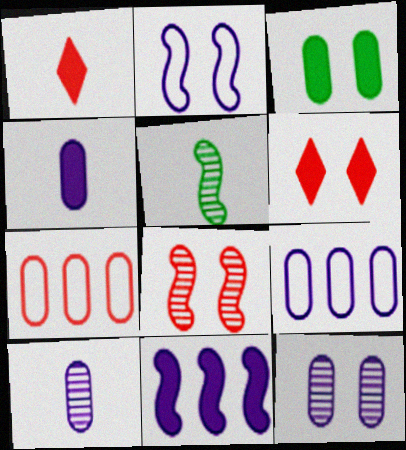[[1, 3, 11], 
[1, 7, 8], 
[3, 7, 10], 
[4, 9, 12], 
[5, 6, 9]]